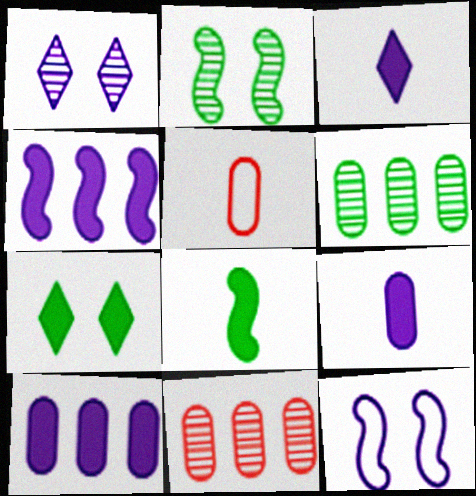[]